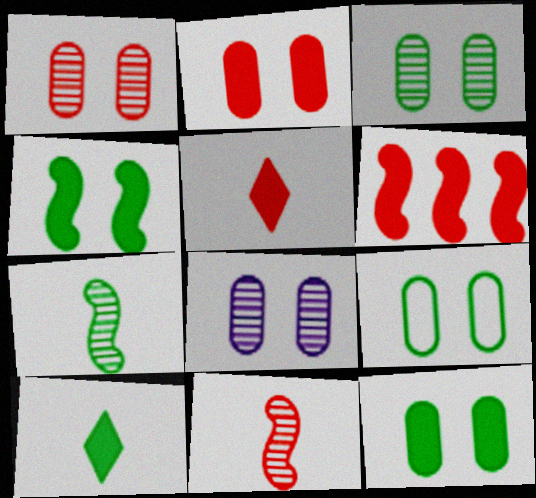[[1, 3, 8], 
[2, 5, 6], 
[2, 8, 9], 
[3, 9, 12]]